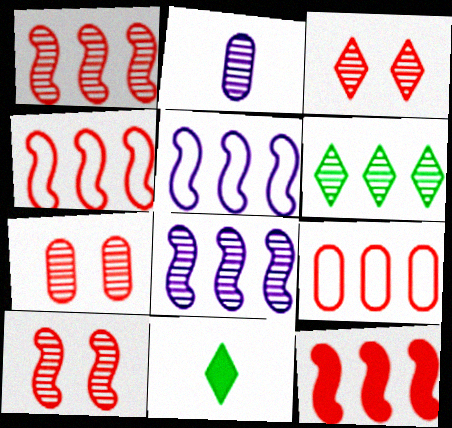[[1, 4, 12], 
[2, 6, 10], 
[3, 7, 10], 
[5, 7, 11]]